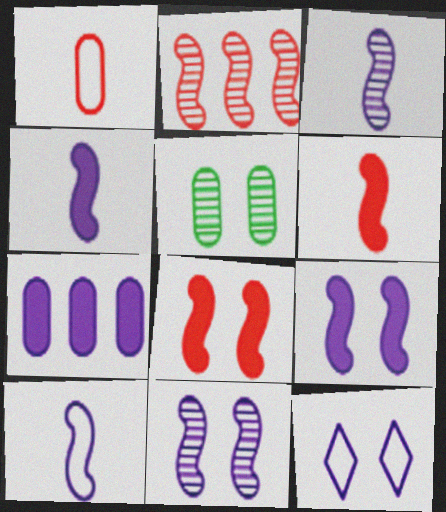[[1, 5, 7], 
[3, 4, 10], 
[3, 7, 12], 
[5, 8, 12]]